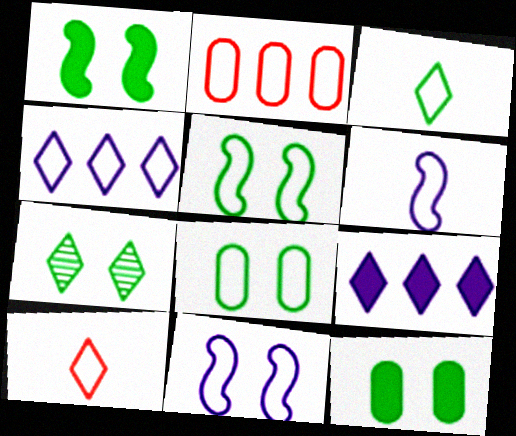[[1, 7, 8], 
[2, 3, 11], 
[5, 7, 12], 
[7, 9, 10]]